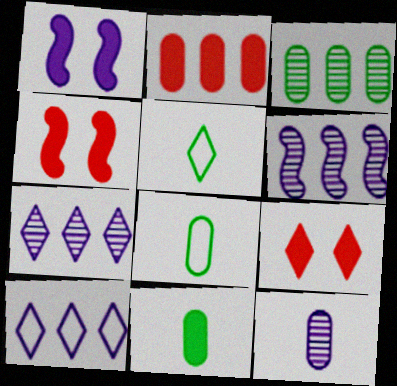[[1, 10, 12], 
[4, 7, 8], 
[5, 7, 9], 
[6, 8, 9]]